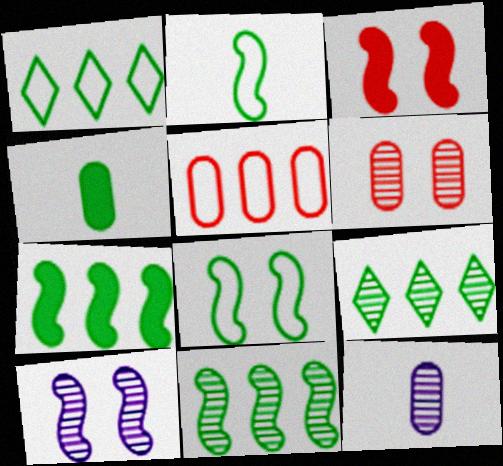[[1, 3, 12], 
[3, 8, 10], 
[4, 8, 9]]